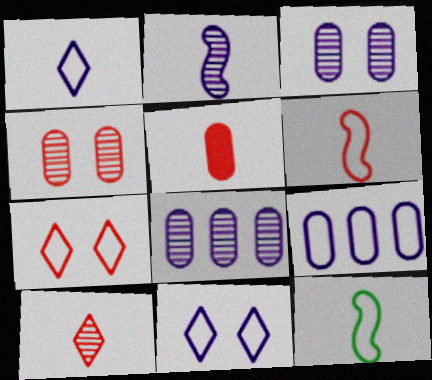[[5, 6, 10], 
[7, 9, 12]]